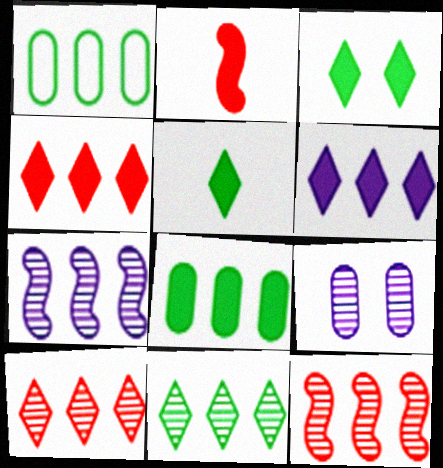[[1, 4, 7], 
[1, 6, 12]]